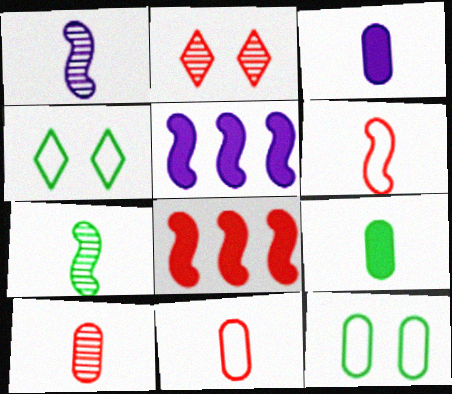[[2, 8, 11], 
[4, 5, 10]]